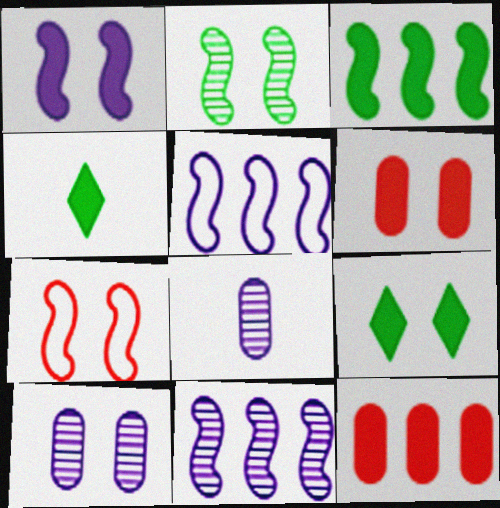[[1, 2, 7], 
[1, 4, 12], 
[1, 6, 9], 
[7, 9, 10]]